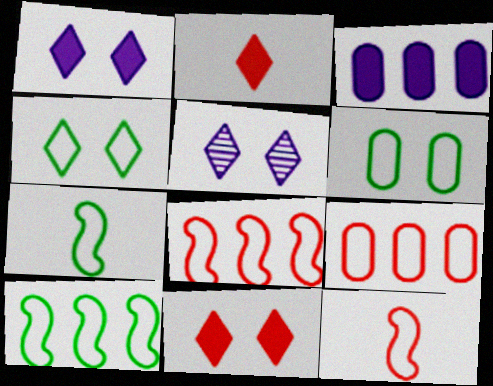[[4, 5, 11]]